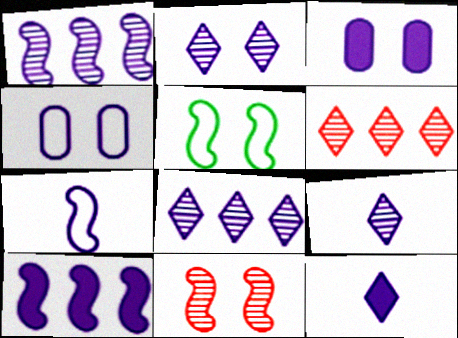[[1, 4, 12], 
[2, 8, 9], 
[3, 7, 8], 
[3, 10, 12], 
[4, 9, 10]]